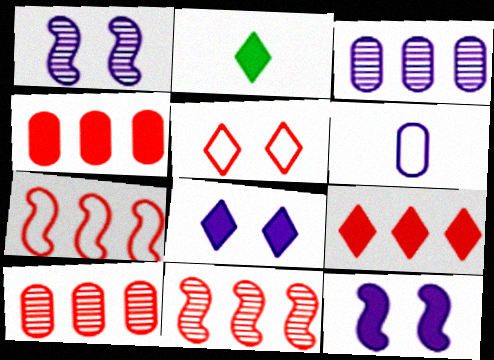[[2, 4, 12], 
[2, 8, 9], 
[7, 9, 10]]